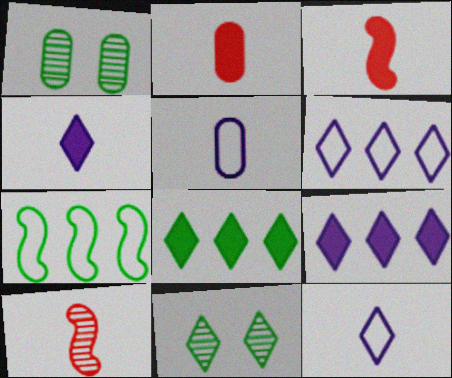[[1, 3, 6]]